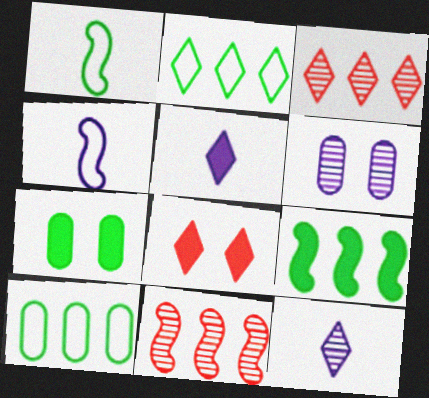[[2, 8, 12], 
[3, 4, 7]]